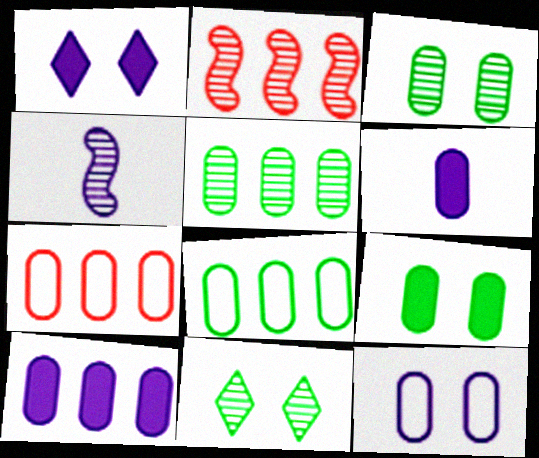[[3, 6, 7], 
[5, 7, 10]]